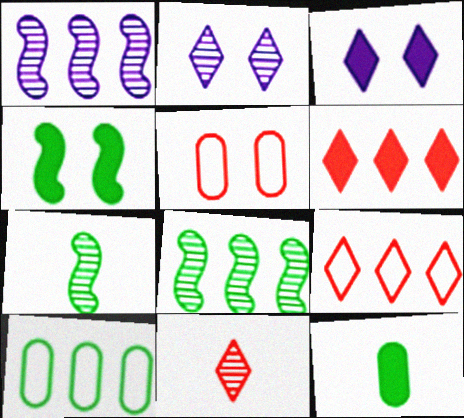[[1, 6, 10], 
[2, 4, 5]]